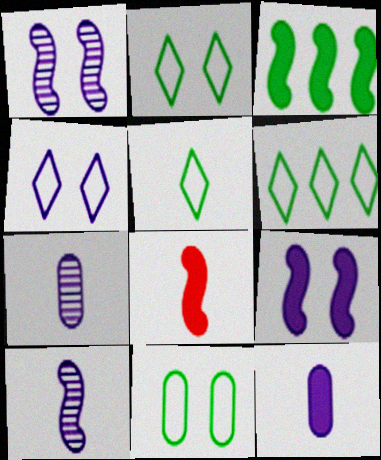[[2, 5, 6], 
[3, 8, 9], 
[5, 7, 8]]